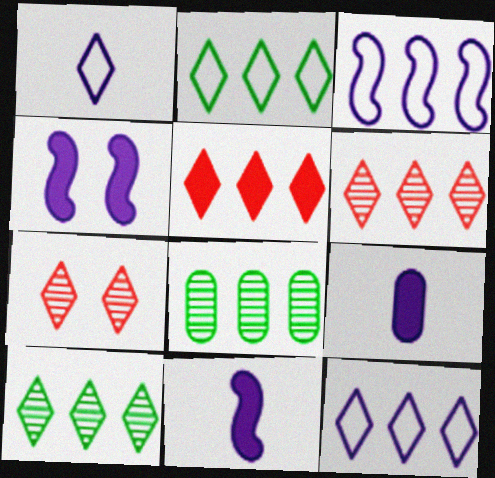[[3, 5, 8], 
[5, 10, 12]]